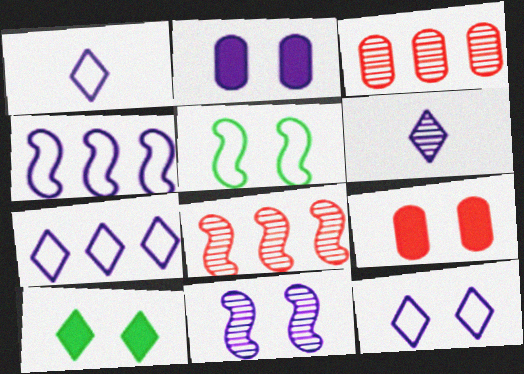[[1, 7, 12], 
[2, 4, 6], 
[2, 11, 12]]